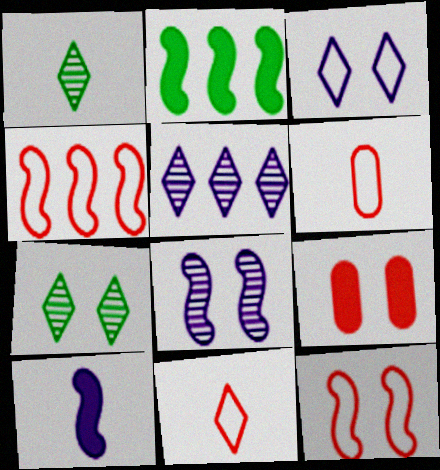[[1, 6, 10]]